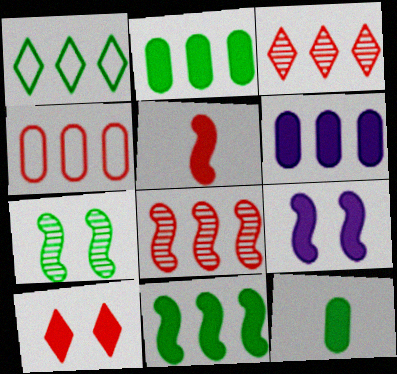[[1, 6, 8], 
[1, 7, 12], 
[5, 9, 11]]